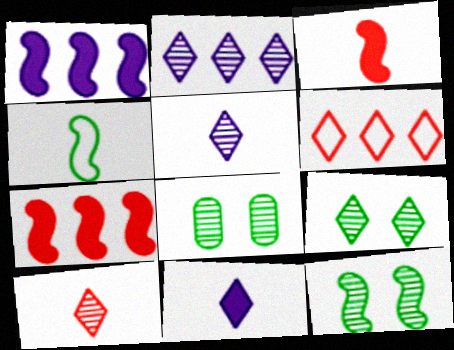[[2, 9, 10], 
[6, 9, 11], 
[8, 9, 12]]